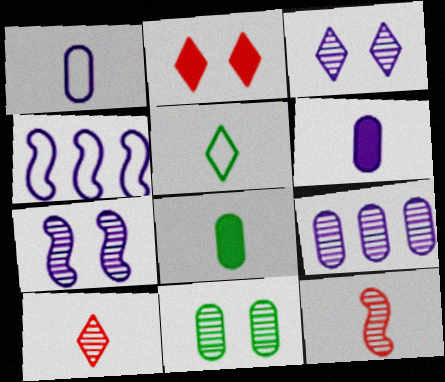[[3, 4, 6], 
[5, 6, 12]]